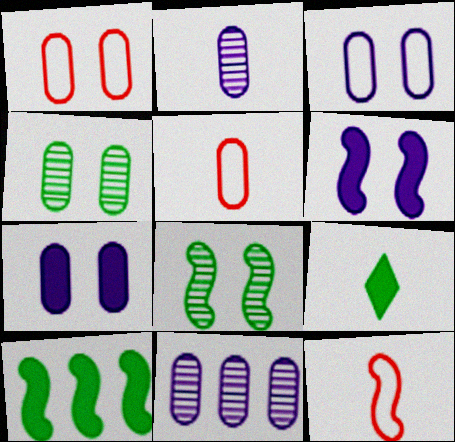[[1, 4, 7], 
[2, 9, 12]]